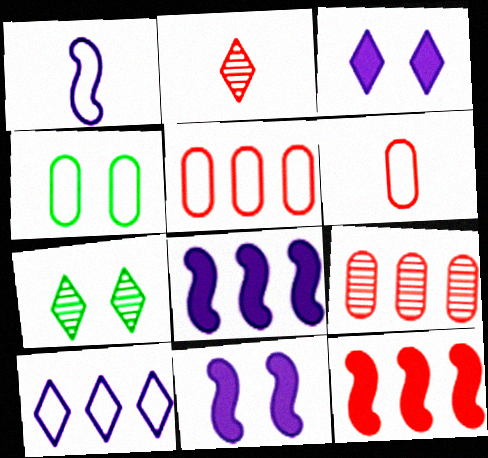[[2, 4, 8], 
[6, 7, 8]]